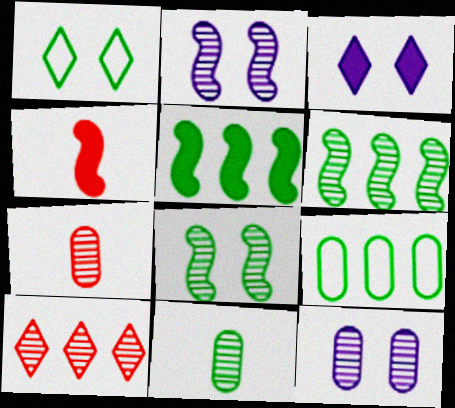[[1, 5, 11], 
[2, 10, 11]]